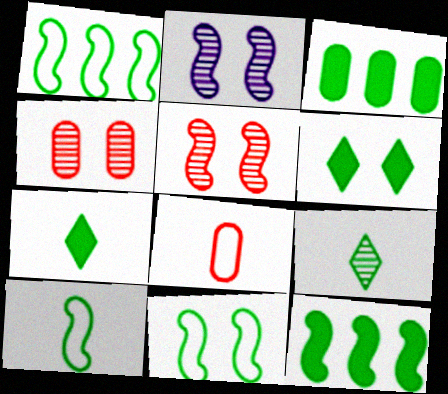[[1, 10, 11], 
[3, 9, 11]]